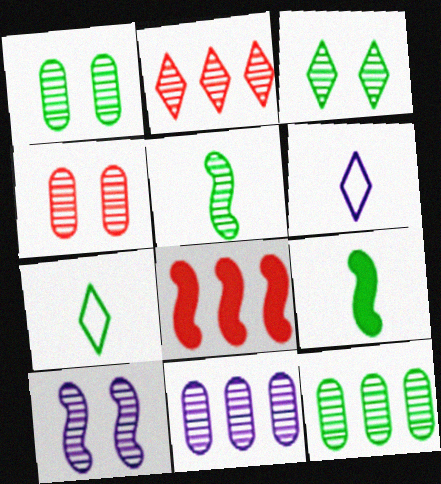[[1, 6, 8], 
[3, 4, 10], 
[3, 5, 12]]